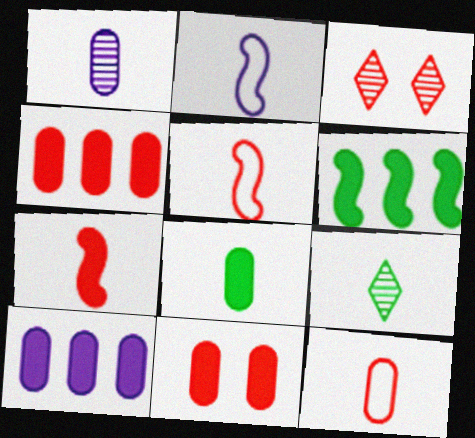[[1, 8, 12], 
[3, 4, 5], 
[8, 10, 11]]